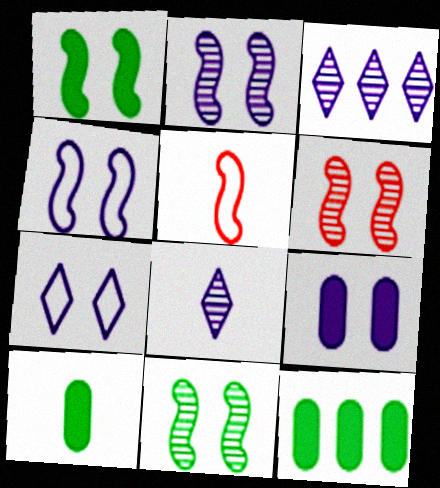[[1, 4, 6], 
[2, 6, 11], 
[2, 7, 9], 
[5, 8, 10]]